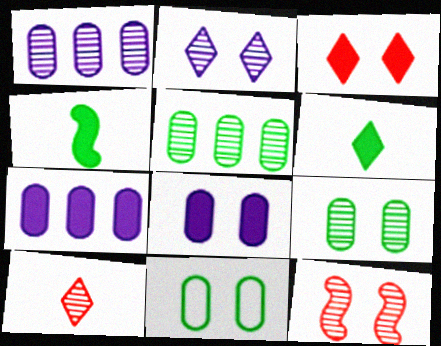[[2, 9, 12], 
[3, 4, 7]]